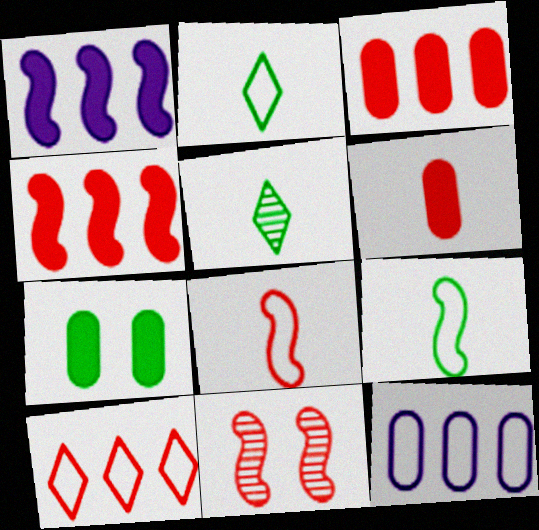[[1, 9, 11], 
[4, 8, 11], 
[6, 10, 11]]